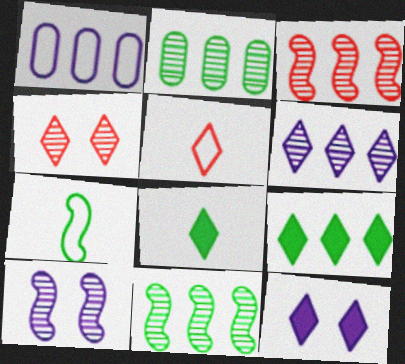[[1, 3, 9], 
[2, 3, 6]]